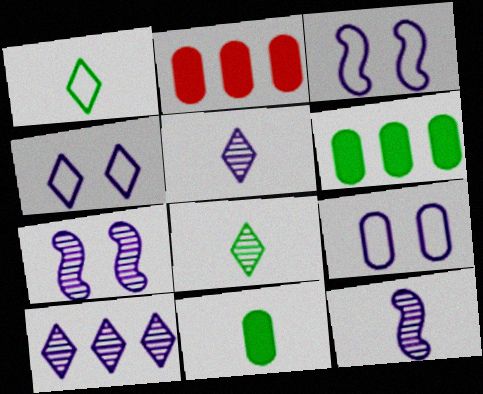[[1, 2, 7], 
[2, 3, 8], 
[3, 4, 9]]